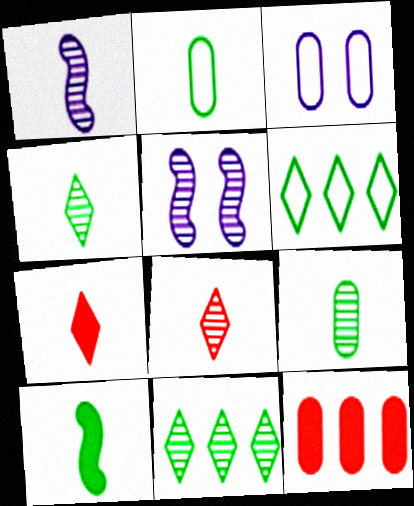[[1, 2, 7], 
[1, 8, 9], 
[2, 4, 10], 
[3, 9, 12]]